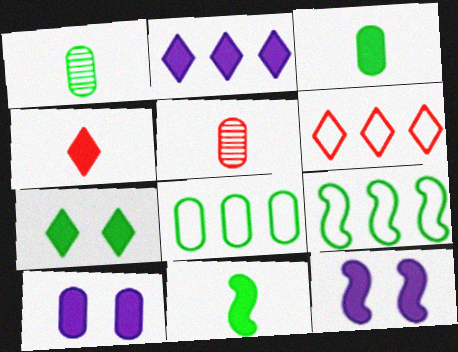[[1, 6, 12], 
[1, 7, 9], 
[2, 4, 7], 
[5, 8, 10]]